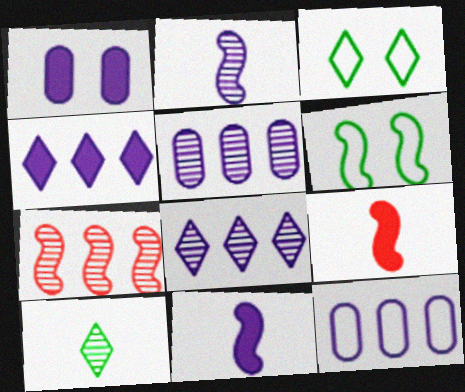[[1, 4, 11], 
[3, 5, 9], 
[6, 7, 11]]